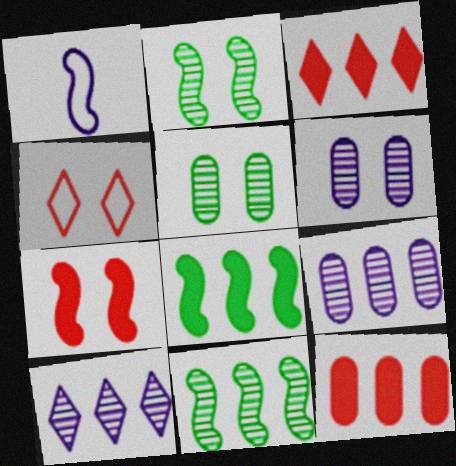[[1, 3, 5], 
[1, 7, 11]]